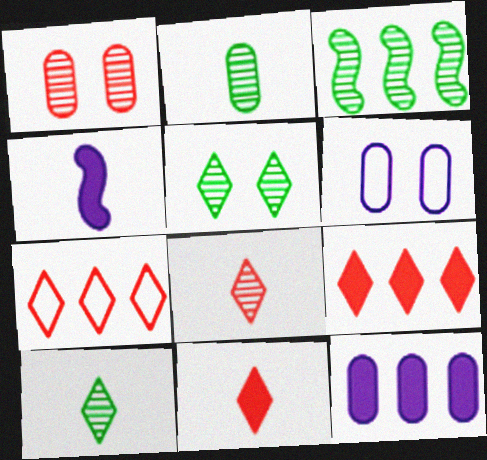[[2, 3, 5], 
[3, 6, 11], 
[3, 7, 12]]